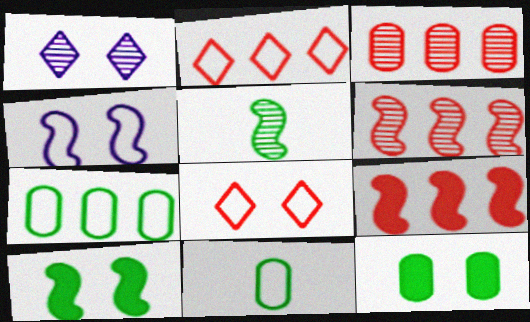[[1, 3, 5], 
[1, 9, 11], 
[2, 3, 9], 
[2, 4, 11], 
[4, 5, 9]]